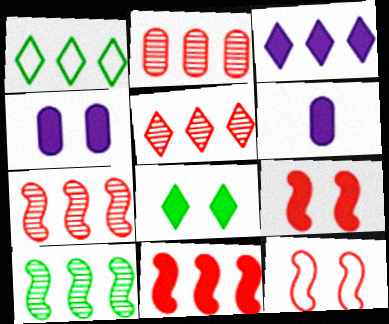[[1, 3, 5], 
[2, 5, 7], 
[4, 8, 9], 
[6, 8, 11]]